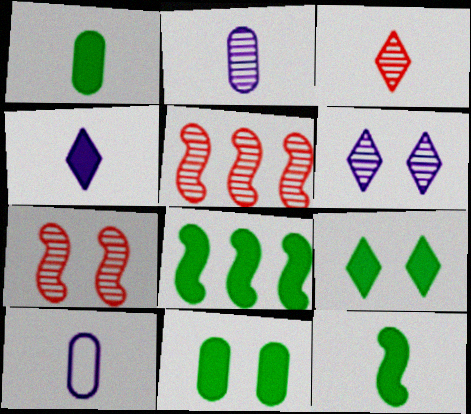[[1, 8, 9], 
[3, 10, 12], 
[5, 9, 10]]